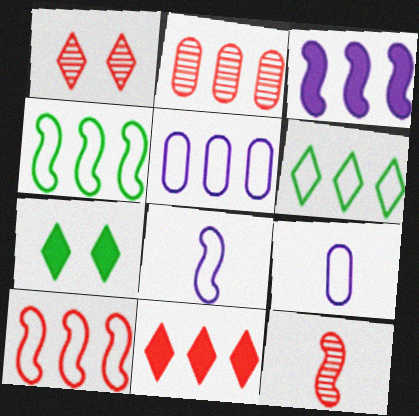[[1, 2, 12], 
[2, 3, 6], 
[2, 7, 8], 
[2, 10, 11], 
[5, 6, 10], 
[5, 7, 12]]